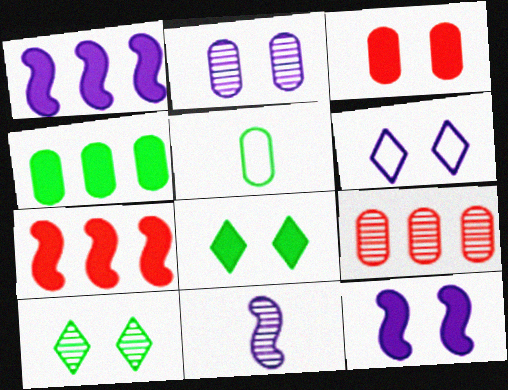[[2, 6, 12], 
[3, 8, 12], 
[9, 10, 11]]